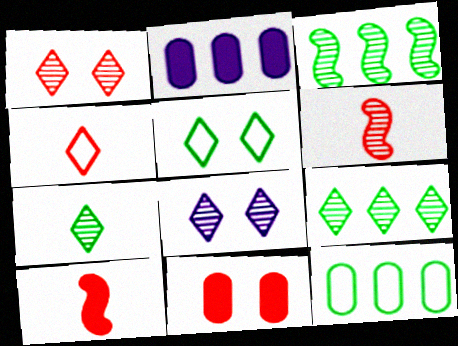[[2, 5, 6], 
[8, 10, 12]]